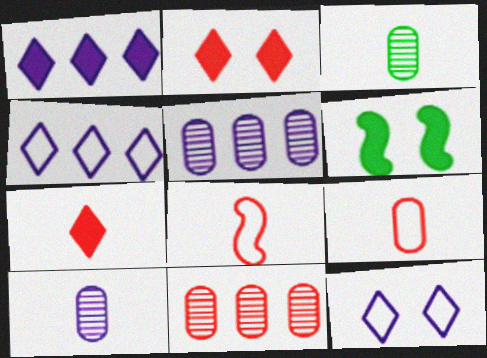[[2, 8, 11]]